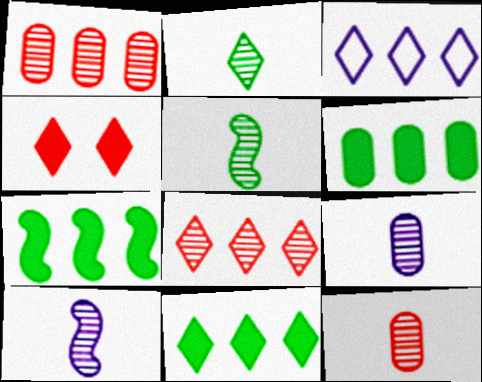[[1, 3, 7], 
[2, 3, 4], 
[2, 10, 12], 
[3, 8, 11], 
[6, 7, 11]]